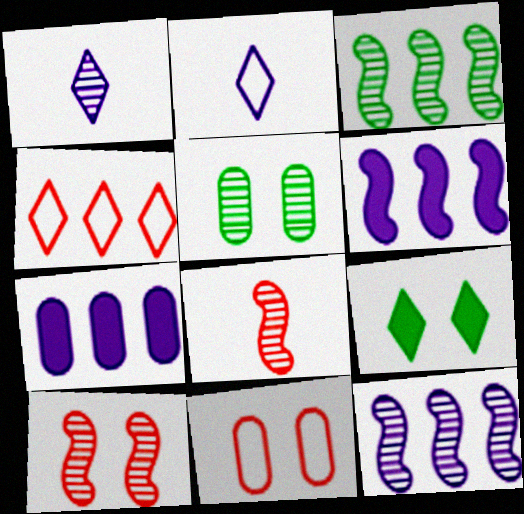[[1, 4, 9], 
[3, 4, 7]]